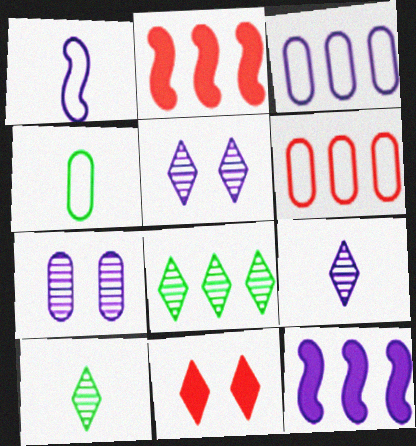[[2, 3, 8], 
[2, 4, 5], 
[6, 8, 12]]